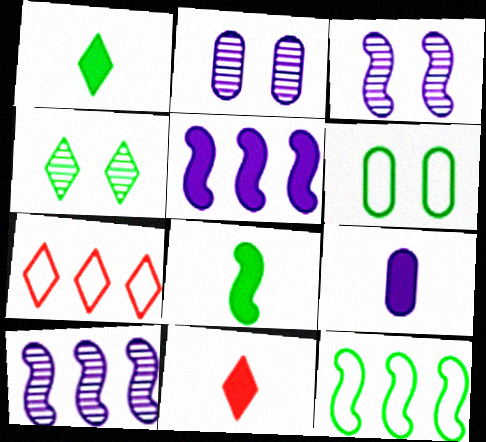[[2, 7, 8], 
[2, 11, 12], 
[6, 10, 11], 
[8, 9, 11]]